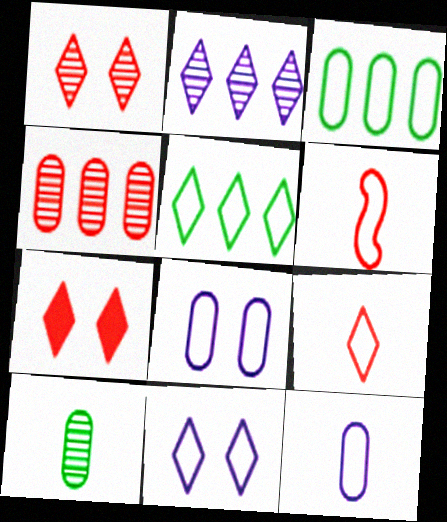[[3, 6, 11], 
[4, 6, 7], 
[5, 6, 8], 
[5, 9, 11]]